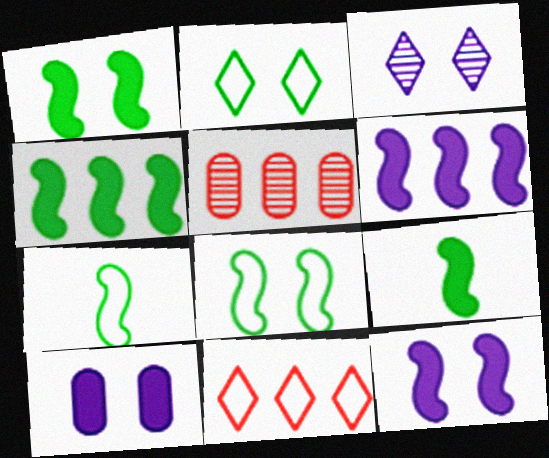[[1, 4, 9]]